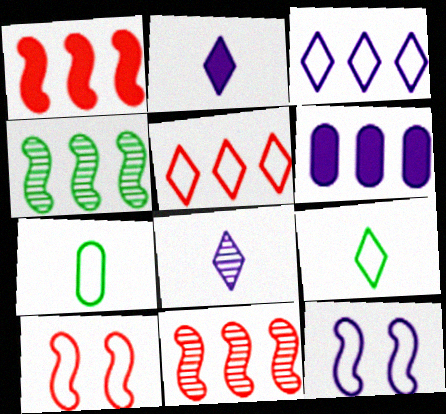[[3, 7, 10], 
[4, 5, 6], 
[5, 7, 12], 
[6, 8, 12]]